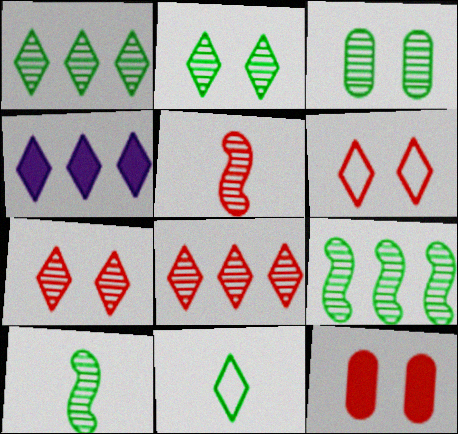[[1, 3, 10], 
[4, 7, 11]]